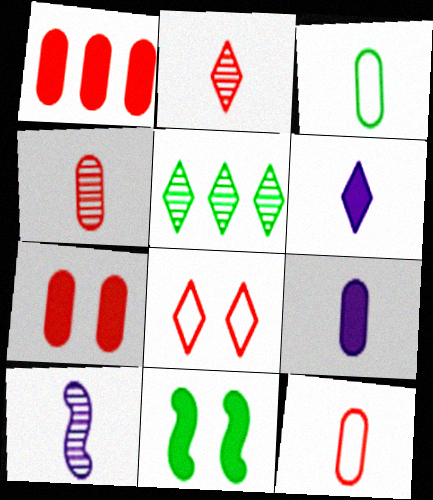[[1, 6, 11], 
[3, 4, 9], 
[3, 5, 11], 
[5, 6, 8]]